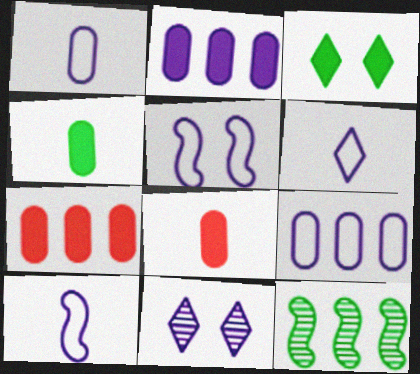[[1, 6, 10], 
[2, 10, 11], 
[5, 6, 9]]